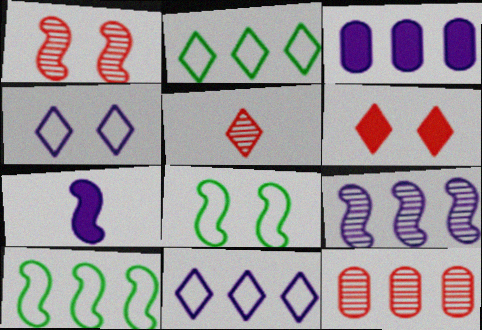[[1, 5, 12], 
[1, 7, 10], 
[3, 5, 8], 
[3, 9, 11]]